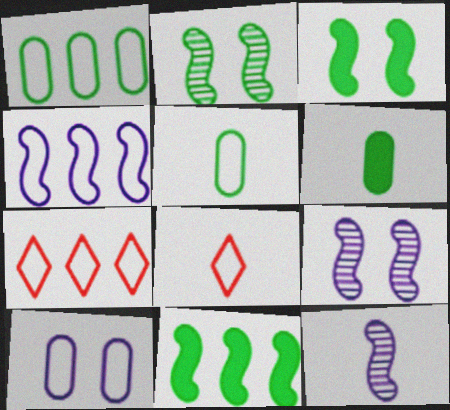[[1, 4, 7], 
[6, 7, 9], 
[6, 8, 12]]